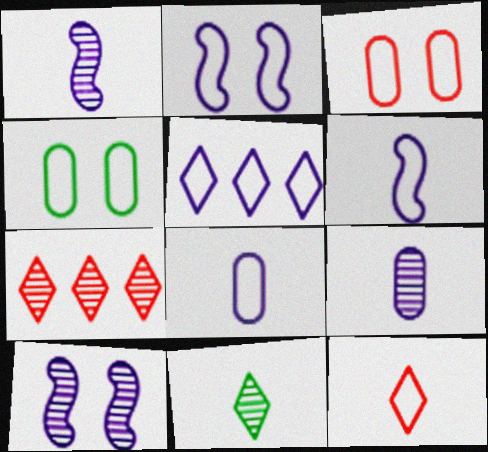[[2, 5, 8]]